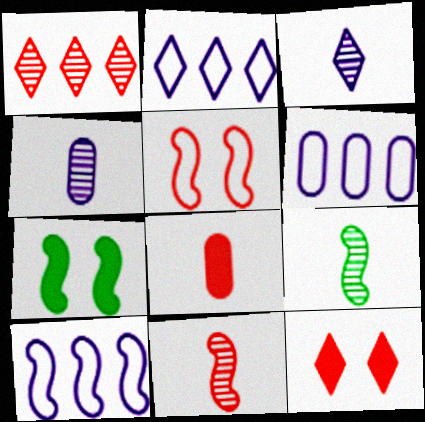[[1, 5, 8], 
[2, 6, 10], 
[6, 9, 12], 
[7, 10, 11]]